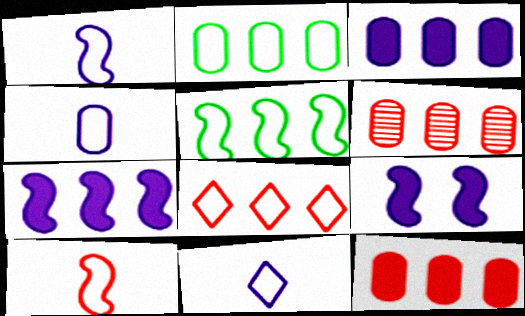[[1, 4, 11], 
[2, 3, 6]]